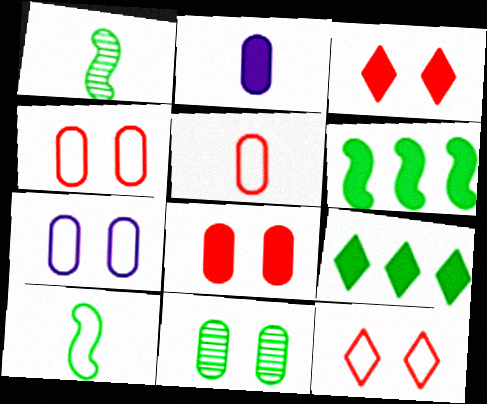[[2, 3, 6], 
[7, 8, 11], 
[9, 10, 11]]